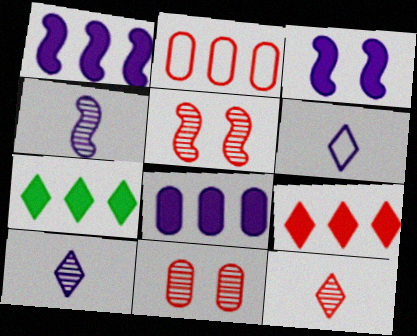[]